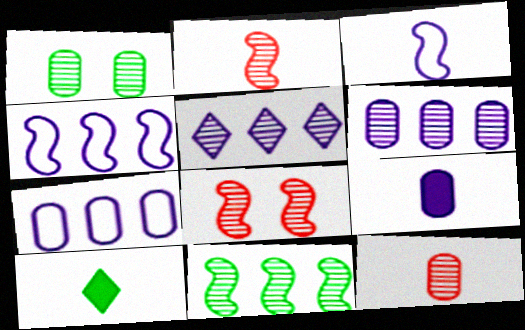[[1, 2, 5], 
[1, 6, 12], 
[3, 10, 12], 
[7, 8, 10]]